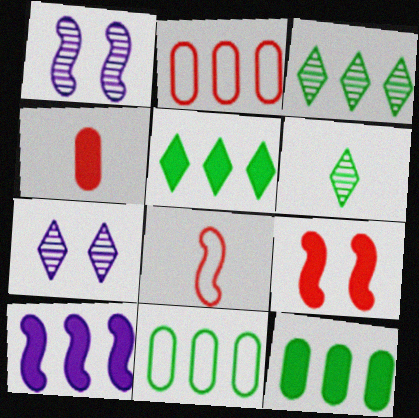[[2, 3, 10], 
[7, 8, 12]]